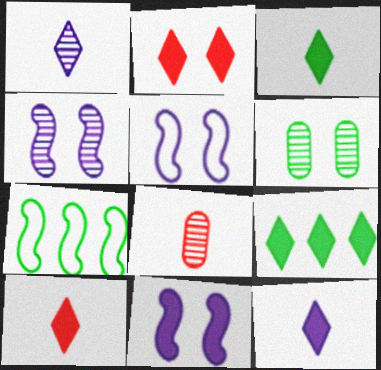[[2, 5, 6], 
[2, 9, 12], 
[3, 6, 7], 
[3, 10, 12], 
[4, 5, 11], 
[5, 8, 9]]